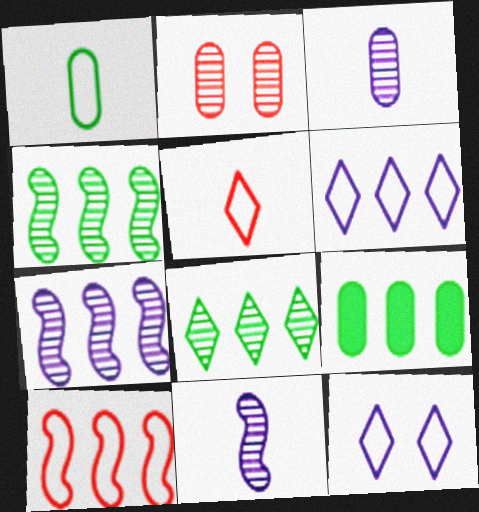[[1, 10, 12], 
[2, 8, 11]]